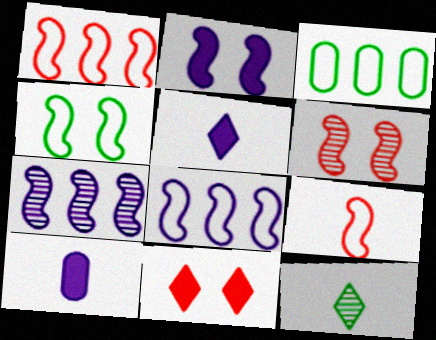[[2, 4, 6], 
[3, 5, 6], 
[4, 8, 9], 
[9, 10, 12]]